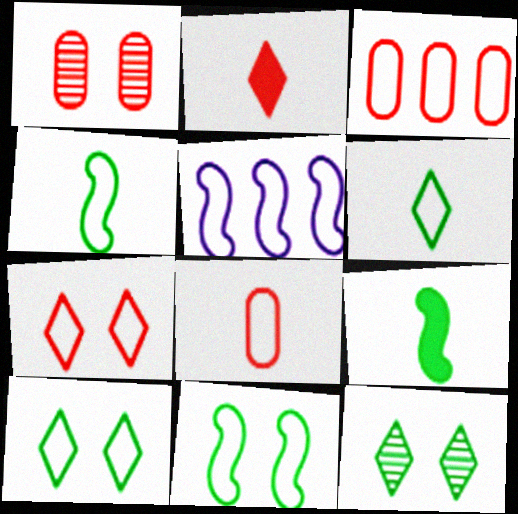[[5, 8, 10]]